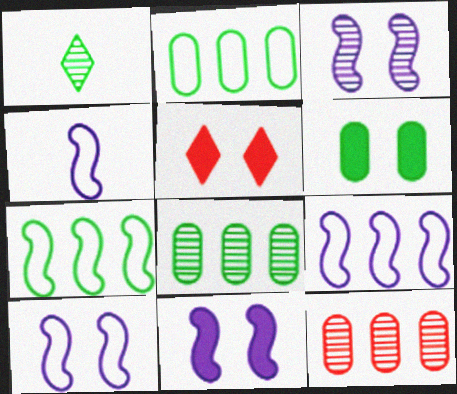[[1, 3, 12], 
[1, 6, 7], 
[3, 10, 11], 
[4, 5, 8], 
[4, 9, 10], 
[5, 6, 11]]